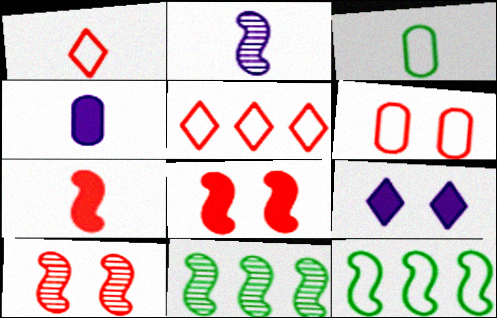[[2, 8, 12], 
[2, 10, 11]]